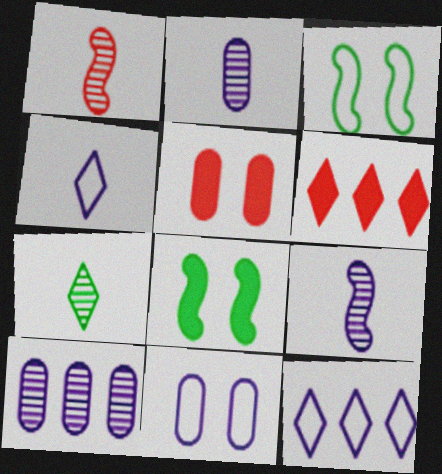[[1, 2, 7], 
[2, 3, 6]]